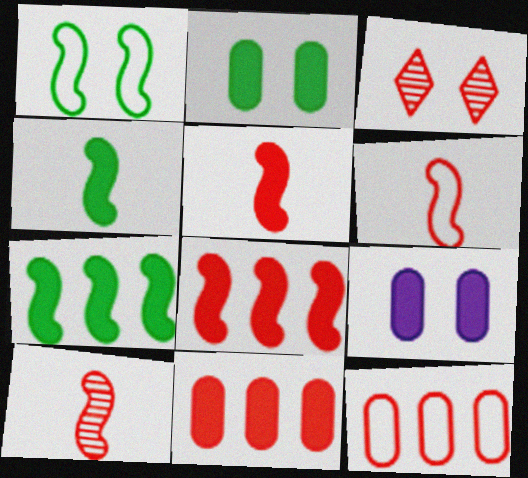[[1, 3, 9], 
[3, 5, 12], 
[3, 6, 11], 
[5, 6, 10]]